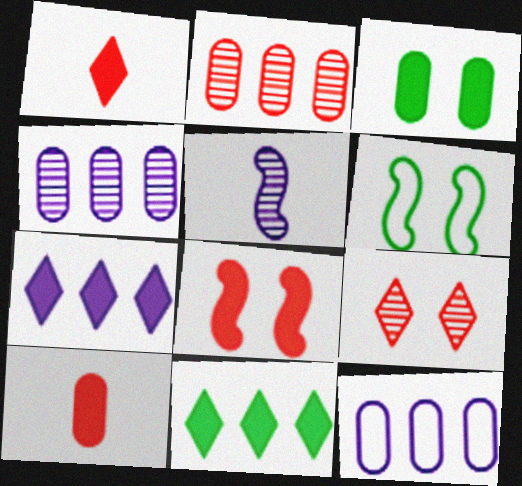[[1, 4, 6]]